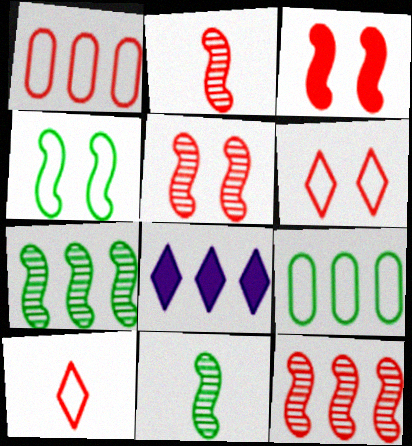[[1, 7, 8], 
[2, 5, 12], 
[8, 9, 12]]